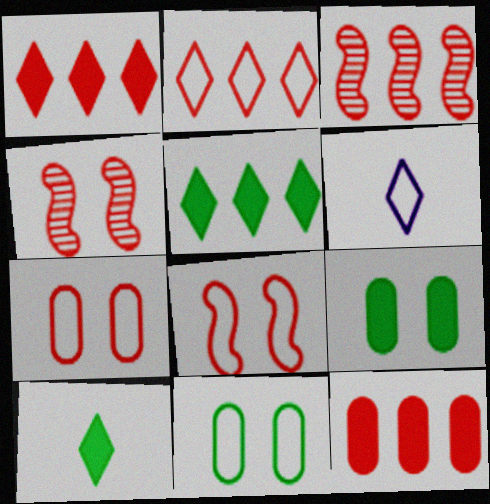[[2, 3, 12], 
[3, 6, 9]]